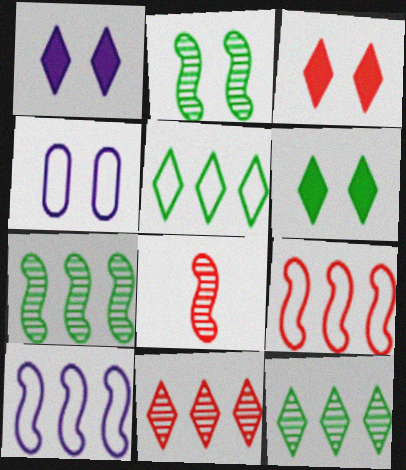[[1, 3, 6], 
[2, 3, 4]]